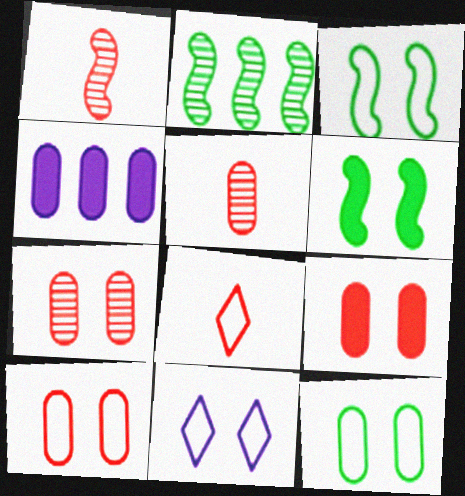[[3, 10, 11], 
[4, 5, 12], 
[6, 7, 11], 
[7, 9, 10]]